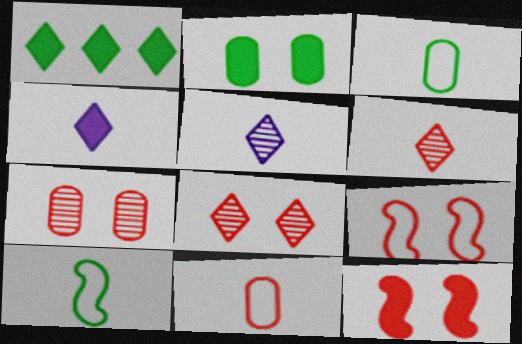[]